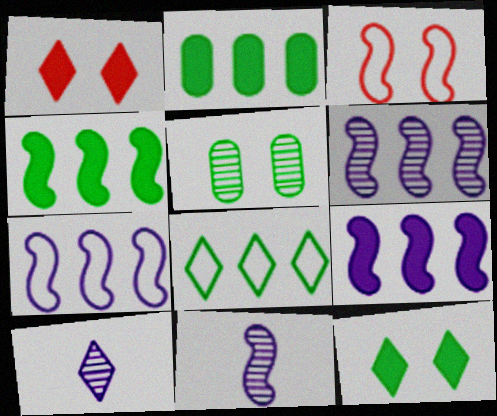[[1, 8, 10], 
[2, 3, 10], 
[3, 4, 11], 
[6, 7, 9]]